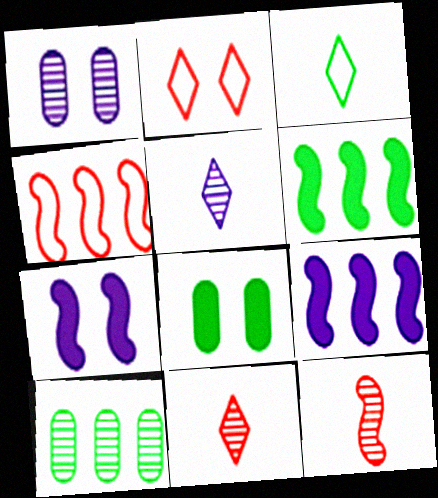[[4, 5, 8]]